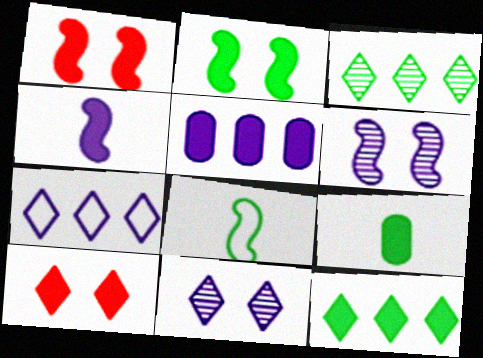[[2, 9, 12]]